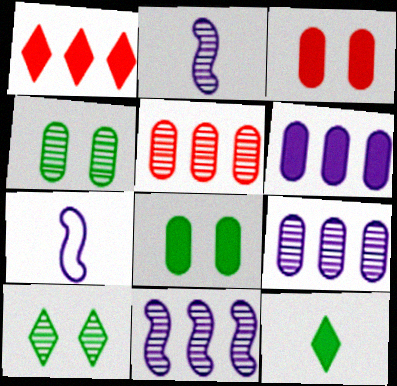[[1, 4, 7], 
[2, 5, 10]]